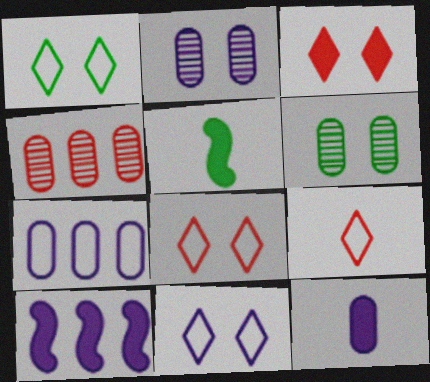[[1, 8, 11], 
[2, 7, 12], 
[4, 5, 11], 
[6, 9, 10]]